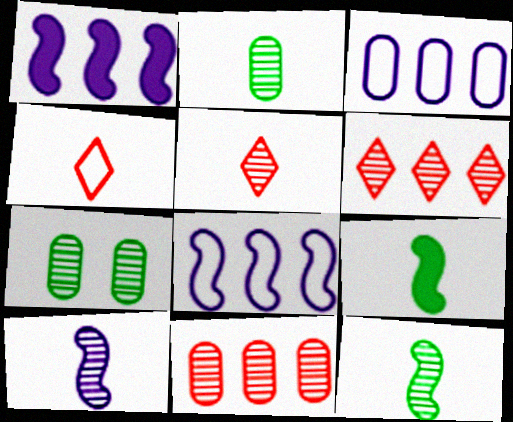[[1, 4, 7], 
[2, 5, 10], 
[6, 7, 10]]